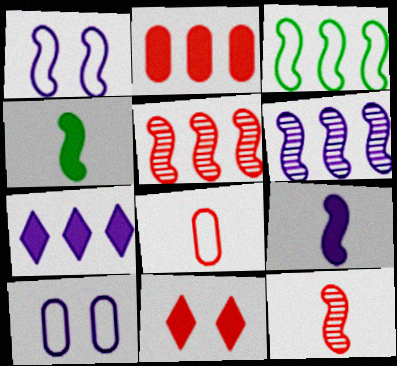[[1, 4, 5], 
[1, 6, 9], 
[5, 8, 11]]